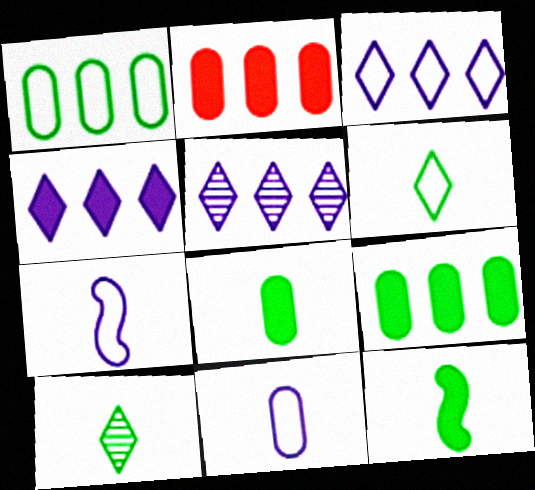[[3, 4, 5]]